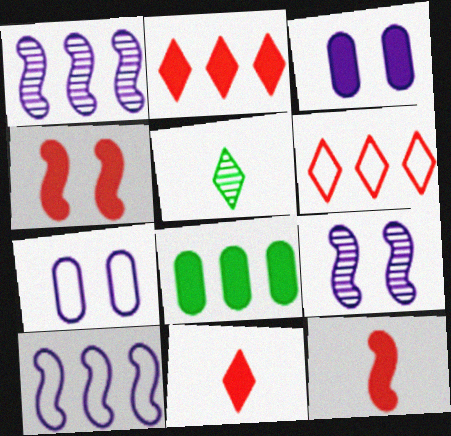[[1, 6, 8]]